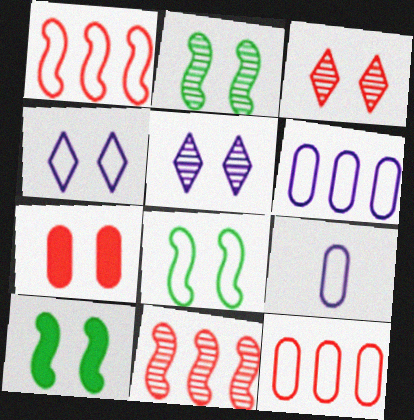[[2, 4, 7], 
[2, 8, 10], 
[5, 7, 8]]